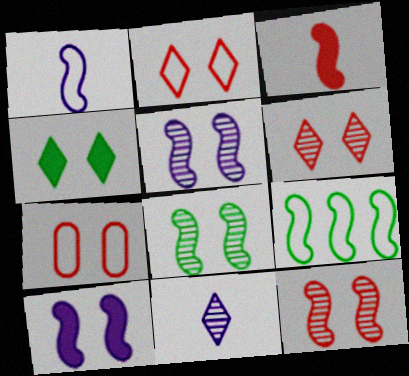[[3, 5, 9], 
[4, 5, 7], 
[5, 8, 12]]